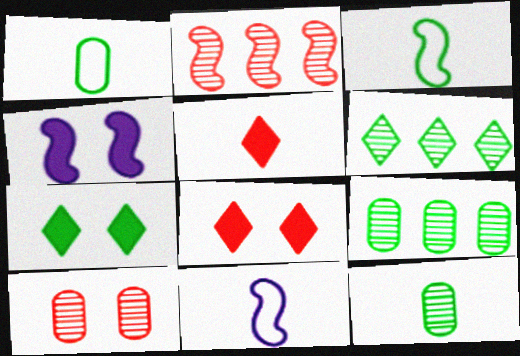[[2, 3, 4], 
[3, 7, 9], 
[5, 11, 12], 
[8, 9, 11]]